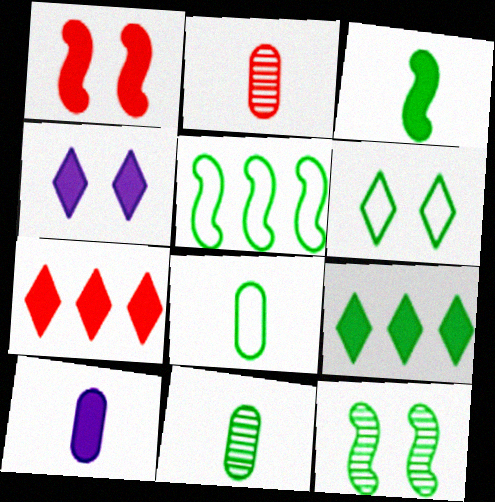[[1, 9, 10], 
[2, 4, 5], 
[2, 8, 10], 
[3, 5, 12], 
[5, 6, 8], 
[8, 9, 12]]